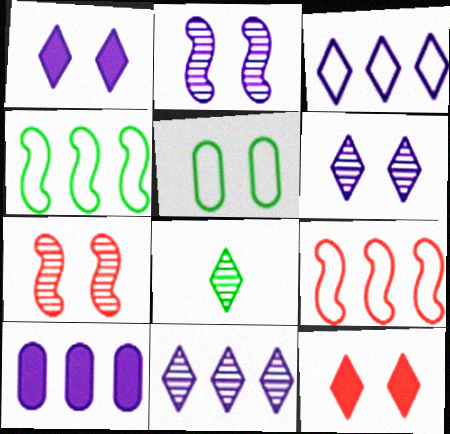[[1, 5, 7], 
[2, 5, 12], 
[3, 8, 12]]